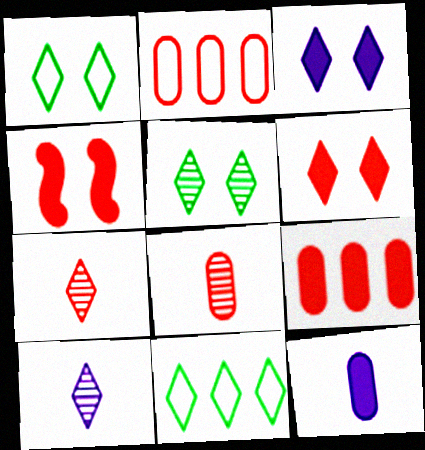[[2, 4, 7], 
[3, 7, 11], 
[6, 10, 11]]